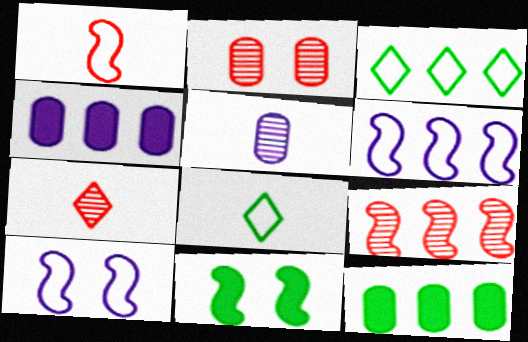[[2, 7, 9], 
[3, 4, 9], 
[7, 10, 12]]